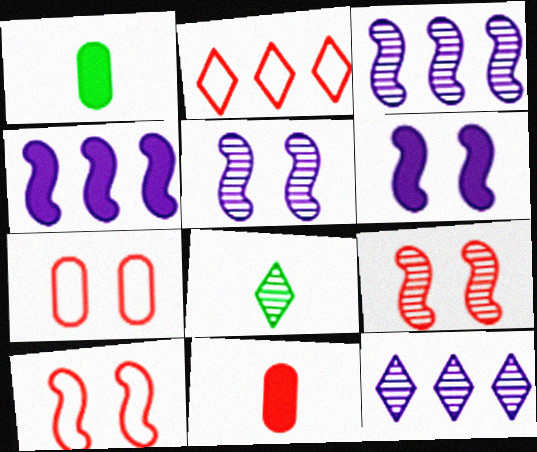[[1, 2, 5], 
[1, 10, 12], 
[2, 9, 11], 
[4, 7, 8]]